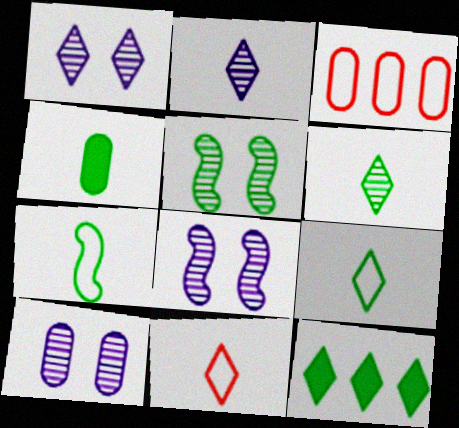[[1, 8, 10], 
[1, 11, 12], 
[3, 4, 10], 
[4, 6, 7]]